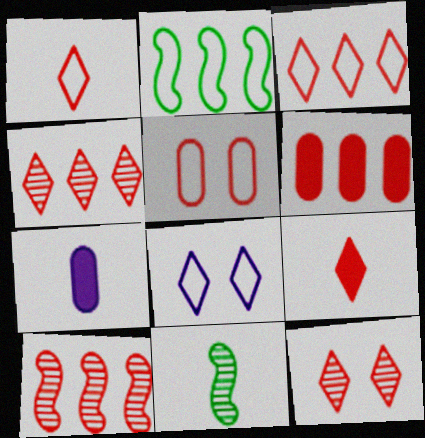[[1, 7, 11], 
[2, 7, 12], 
[3, 6, 10], 
[3, 9, 12], 
[5, 9, 10], 
[6, 8, 11]]